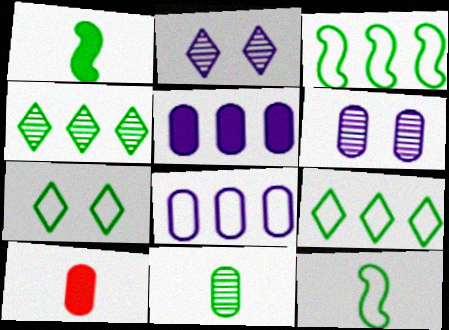[[2, 3, 10]]